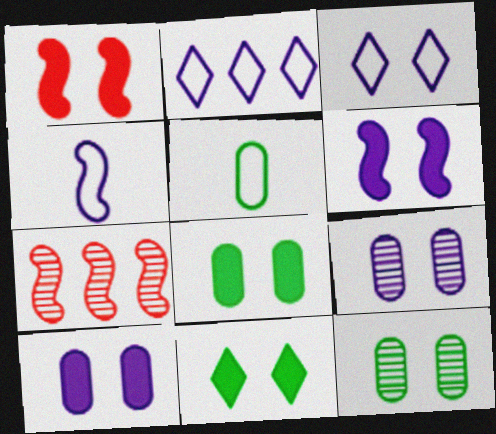[[1, 3, 12], 
[1, 10, 11], 
[3, 6, 9]]